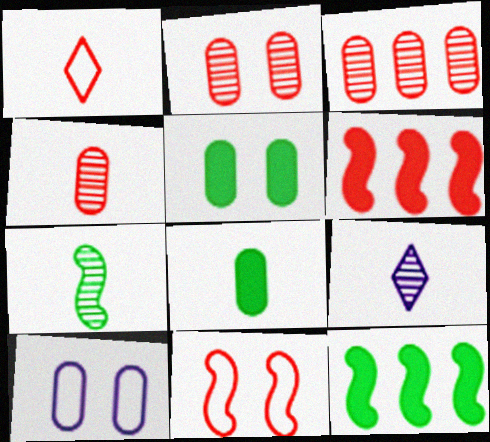[[1, 2, 6], 
[2, 3, 4], 
[2, 5, 10], 
[3, 8, 10], 
[4, 7, 9]]